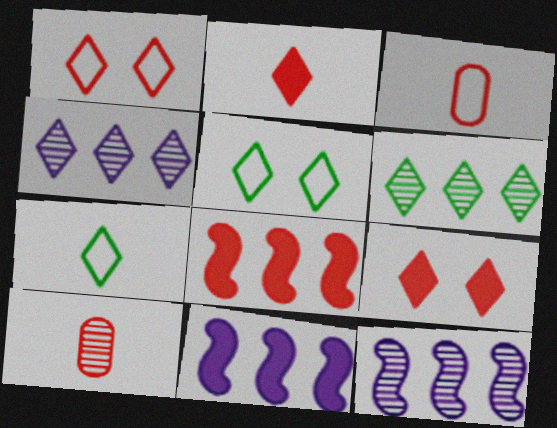[[1, 8, 10], 
[2, 4, 5], 
[4, 7, 9], 
[5, 10, 11]]